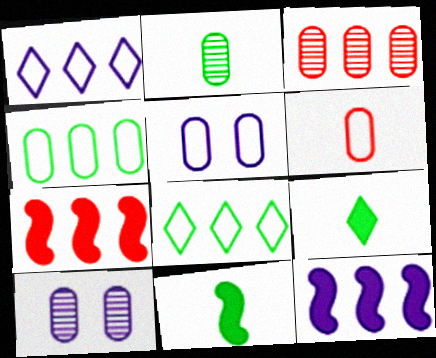[[2, 3, 10], 
[3, 8, 12], 
[4, 5, 6]]